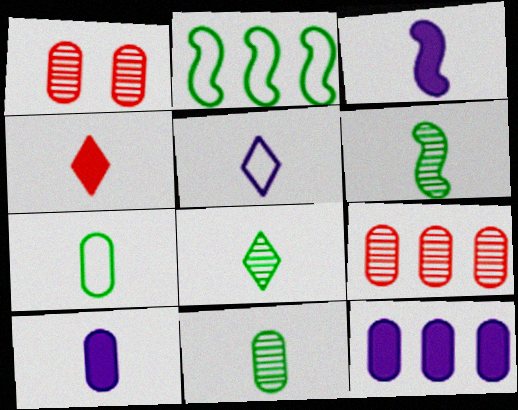[[1, 7, 12], 
[4, 5, 8], 
[6, 8, 11]]